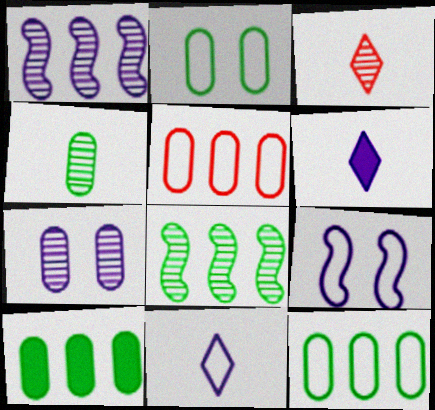[[2, 4, 10], 
[3, 7, 8], 
[3, 9, 10]]